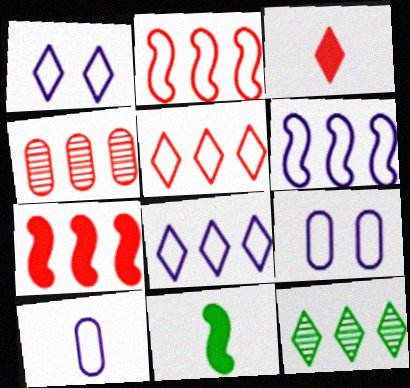[[1, 3, 12], 
[1, 4, 11], 
[1, 6, 10], 
[4, 5, 7]]